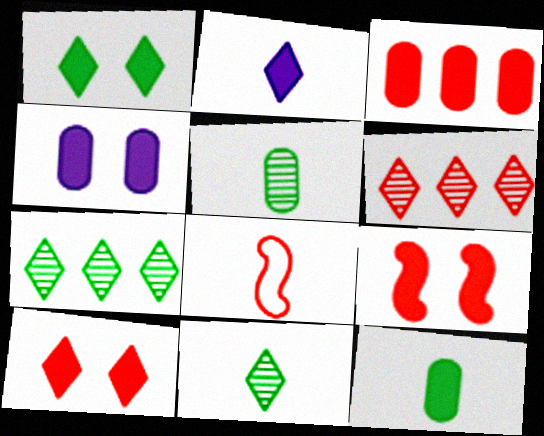[[1, 4, 9], 
[2, 5, 8], 
[3, 4, 12], 
[4, 7, 8]]